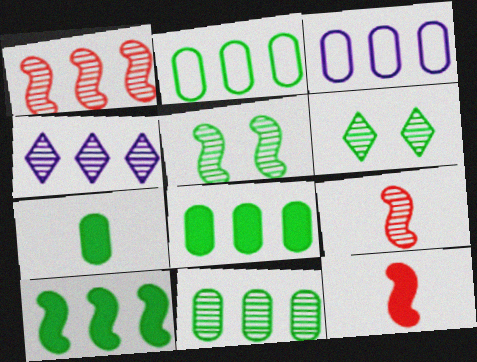[[1, 4, 11], 
[2, 8, 11], 
[3, 6, 12]]